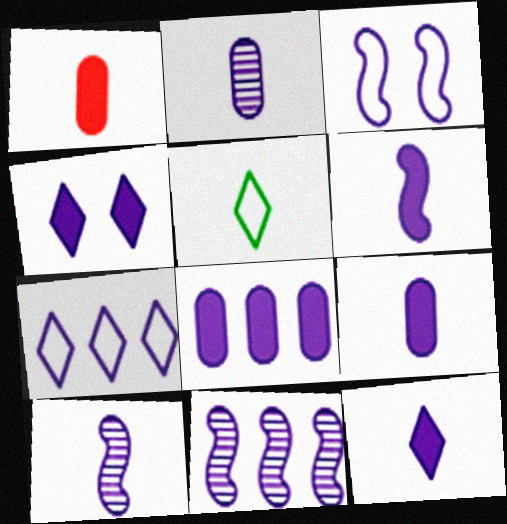[[1, 5, 10], 
[3, 6, 11], 
[4, 6, 8], 
[6, 9, 12], 
[7, 8, 11]]